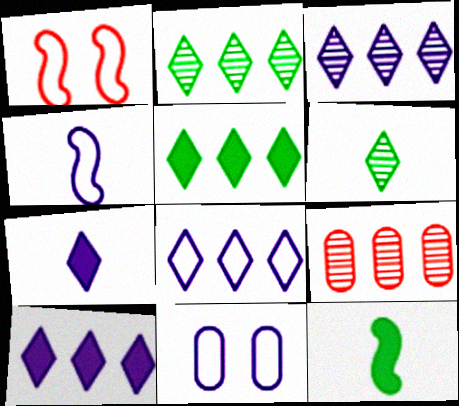[[3, 8, 10], 
[4, 8, 11]]